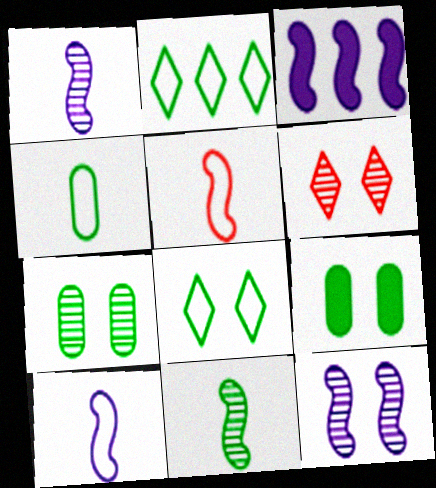[[2, 9, 11], 
[3, 4, 6], 
[3, 10, 12], 
[6, 7, 12]]